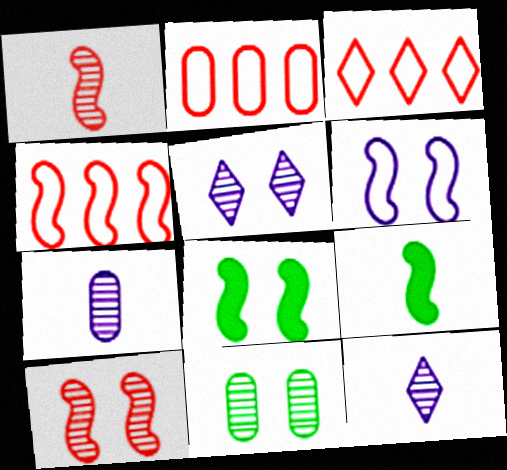[[2, 3, 4], 
[2, 5, 9], 
[2, 8, 12], 
[3, 7, 8], 
[5, 10, 11], 
[6, 8, 10]]